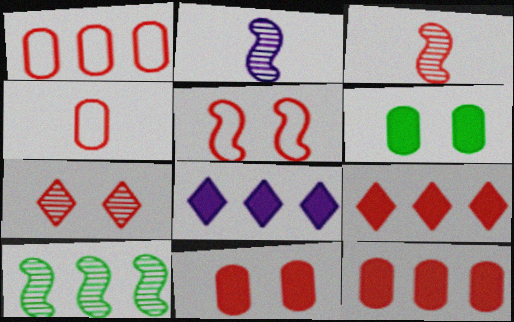[[1, 8, 10], 
[5, 7, 11]]